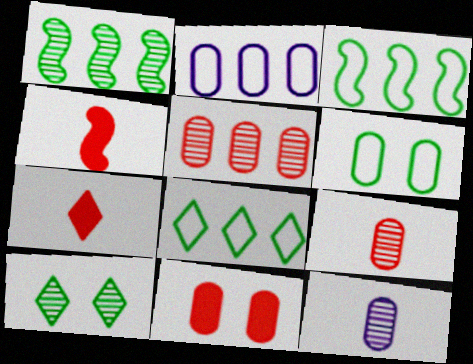[[2, 4, 10]]